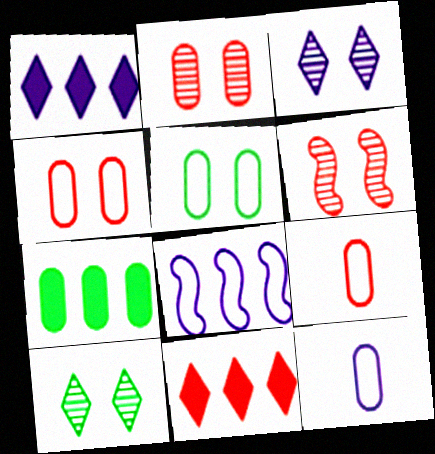[[2, 7, 12], 
[6, 9, 11]]